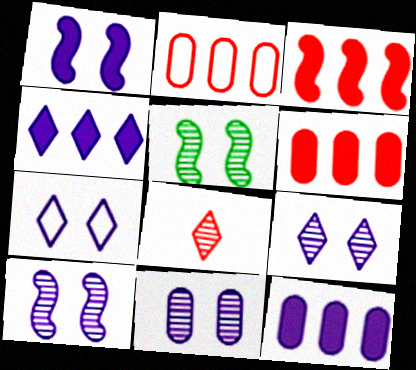[[1, 7, 11], 
[9, 10, 11]]